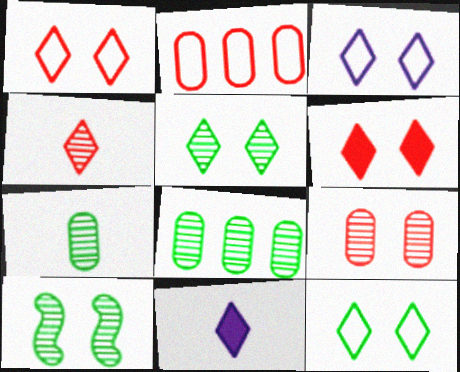[[1, 3, 12], 
[2, 10, 11], 
[3, 5, 6]]